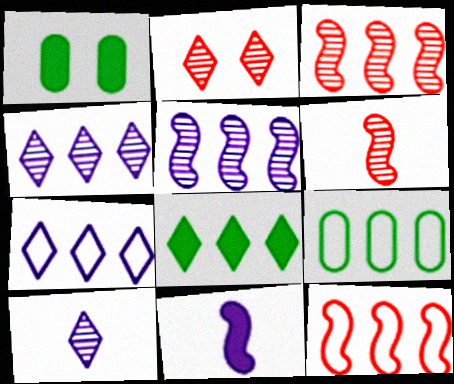[[1, 6, 7], 
[1, 10, 12], 
[2, 9, 11], 
[7, 9, 12]]